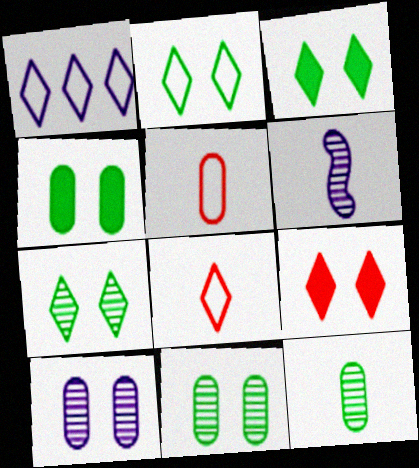[[1, 2, 8], 
[2, 3, 7]]